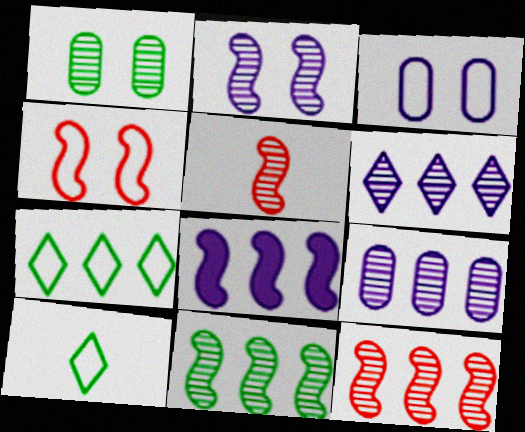[[1, 5, 6], 
[2, 5, 11]]